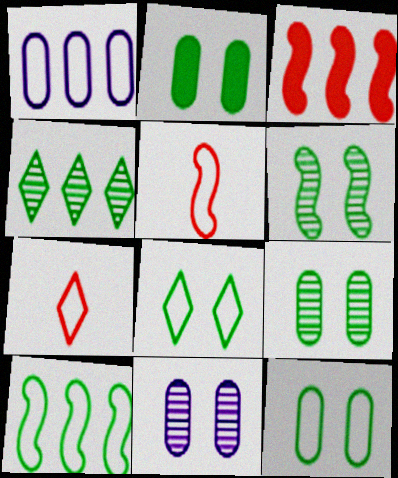[[1, 3, 4], 
[1, 5, 8], 
[2, 6, 8], 
[2, 9, 12]]